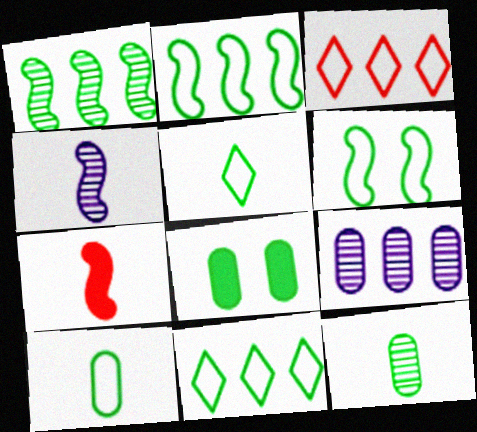[[1, 5, 8], 
[3, 4, 8], 
[6, 10, 11]]